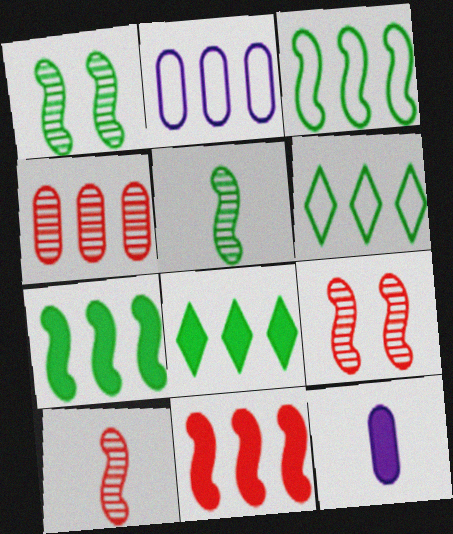[[6, 9, 12]]